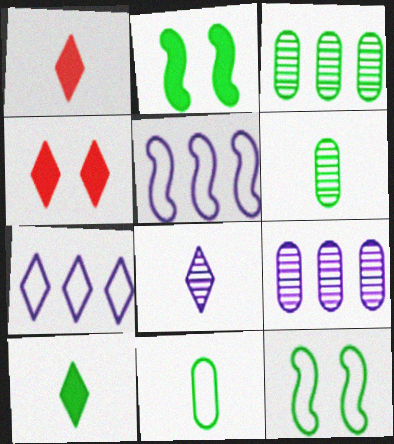[[1, 9, 12], 
[3, 10, 12], 
[4, 5, 6]]